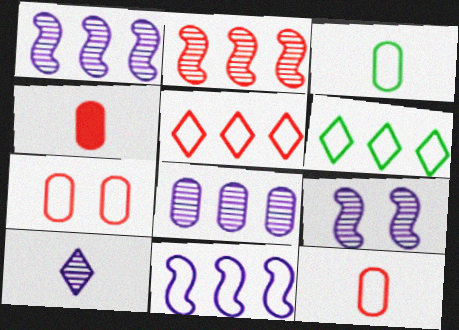[[4, 6, 9], 
[8, 9, 10]]